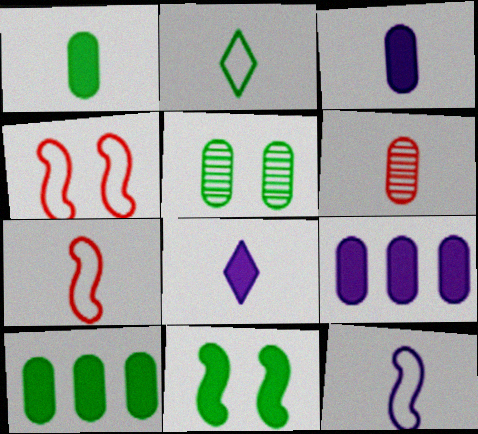[]